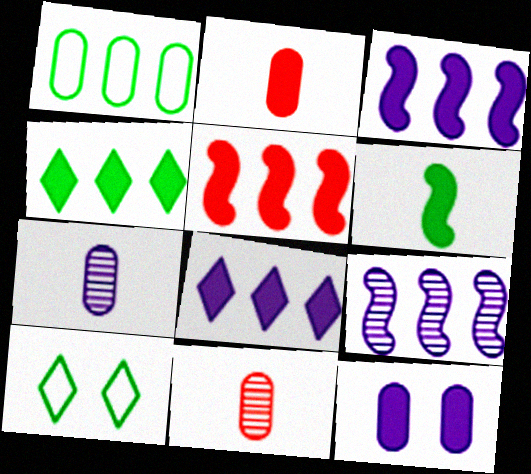[[1, 11, 12], 
[2, 9, 10], 
[3, 10, 11], 
[5, 7, 10]]